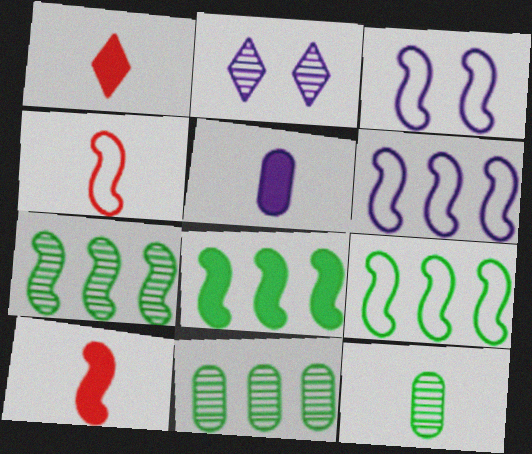[[1, 3, 11], 
[2, 5, 6], 
[3, 4, 9], 
[3, 7, 10], 
[7, 8, 9]]